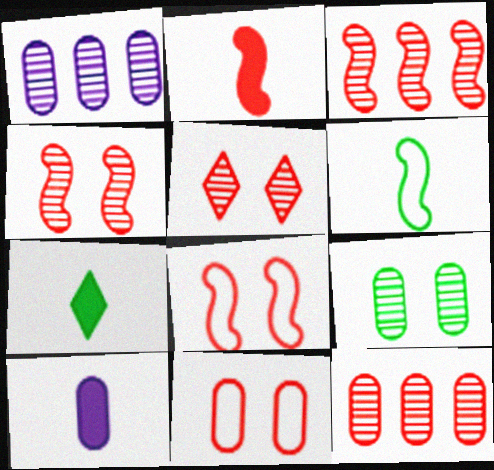[[1, 7, 8], 
[2, 3, 8], 
[2, 7, 10]]